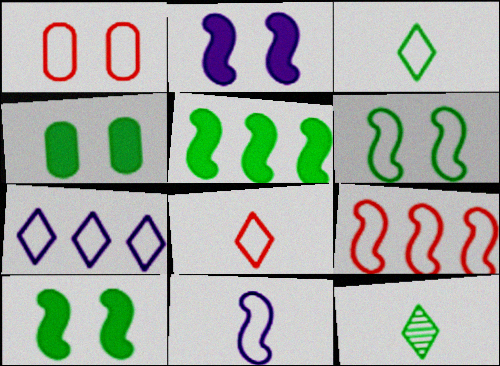[[1, 8, 9], 
[6, 9, 11]]